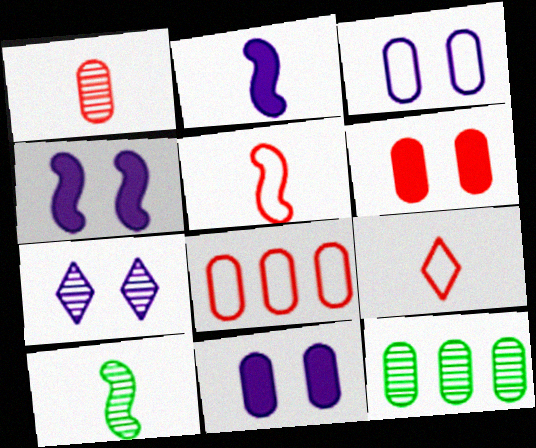[[1, 6, 8], 
[2, 5, 10], 
[3, 4, 7], 
[4, 9, 12]]